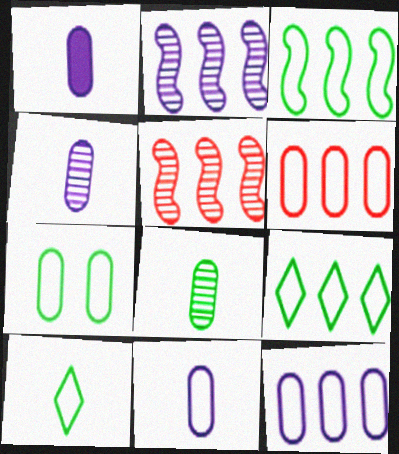[[1, 4, 11], 
[3, 7, 10], 
[6, 7, 11]]